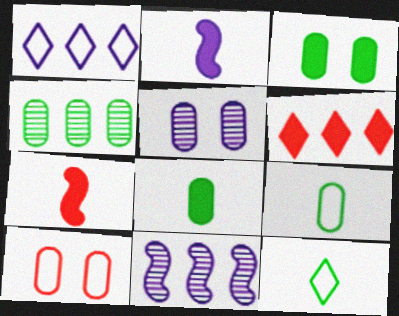[[1, 2, 5], 
[2, 3, 6], 
[3, 4, 9], 
[3, 5, 10]]